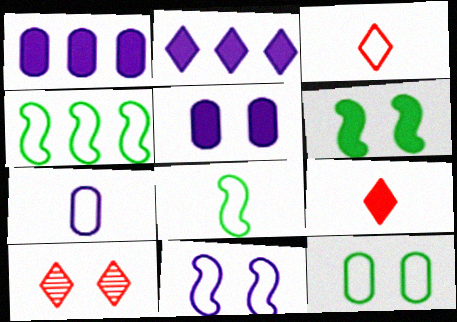[[1, 6, 9], 
[1, 8, 10], 
[3, 7, 8]]